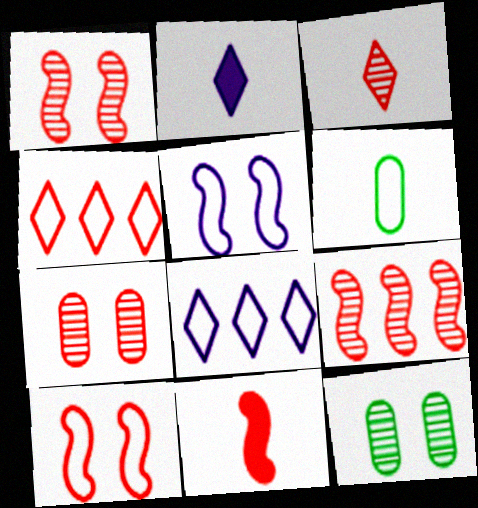[[3, 7, 9], 
[4, 5, 6], 
[4, 7, 11], 
[6, 8, 10], 
[8, 11, 12], 
[9, 10, 11]]